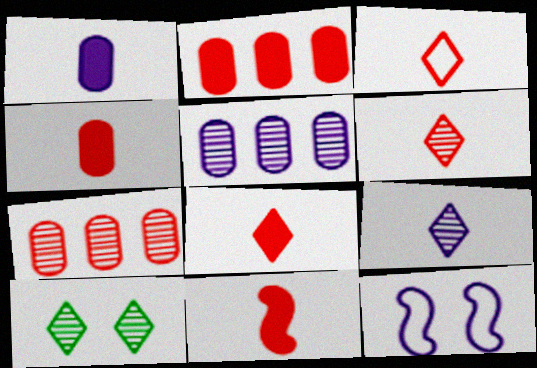[[3, 6, 8], 
[4, 8, 11]]